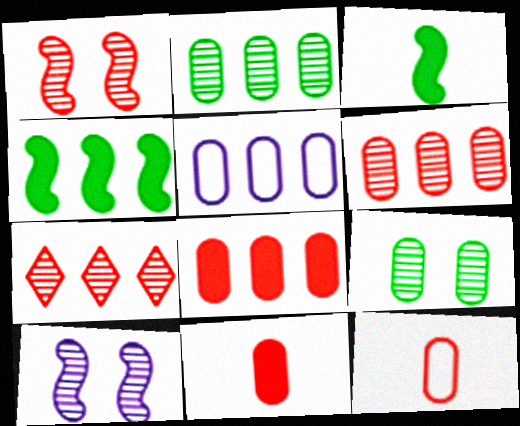[[2, 5, 8], 
[4, 5, 7], 
[5, 9, 11]]